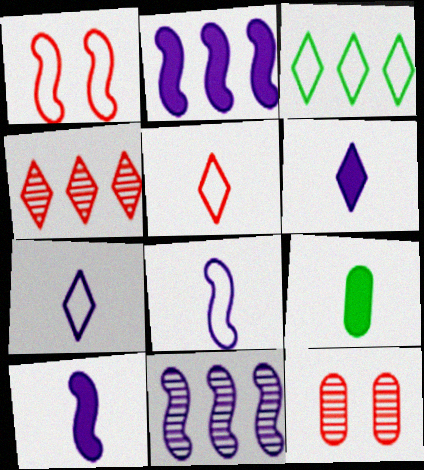[[3, 10, 12]]